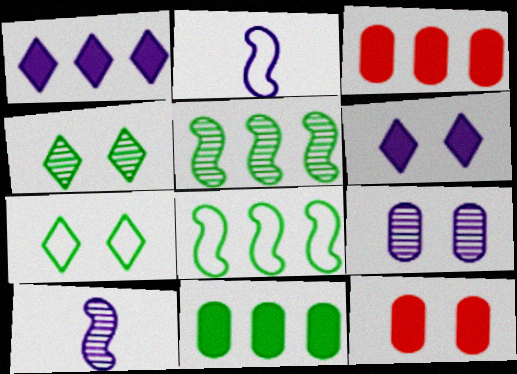[[1, 2, 9], 
[2, 3, 4], 
[3, 7, 10]]